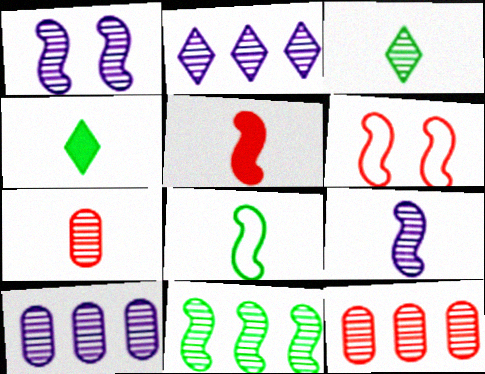[[1, 3, 12], 
[2, 11, 12], 
[3, 7, 9], 
[4, 6, 10], 
[5, 8, 9]]